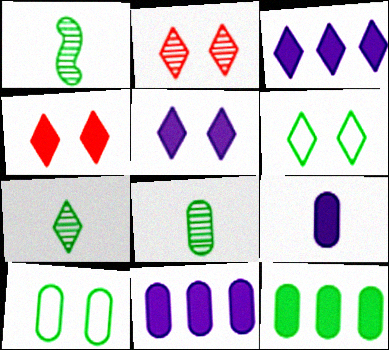[[1, 6, 12], 
[1, 7, 8], 
[2, 5, 6], 
[8, 10, 12]]